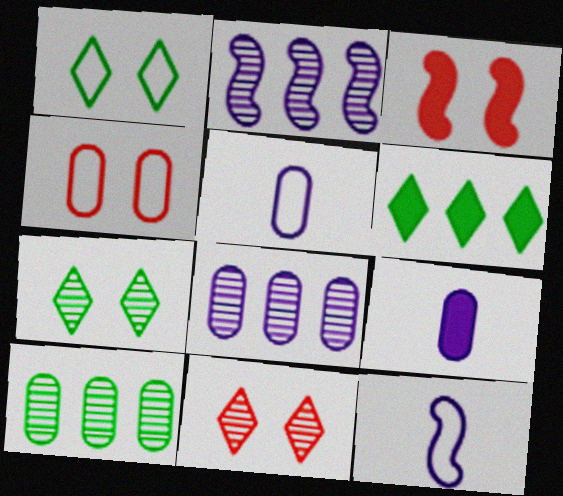[[3, 4, 11], 
[3, 6, 9], 
[4, 9, 10]]